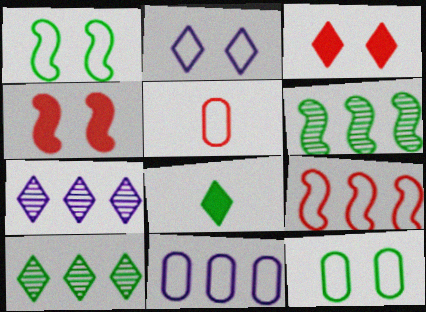[[5, 11, 12], 
[6, 8, 12]]